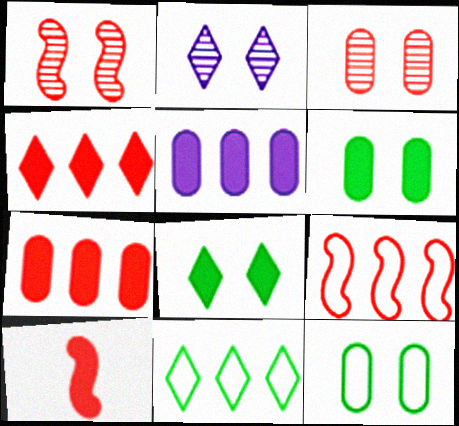[[1, 9, 10], 
[5, 8, 10]]